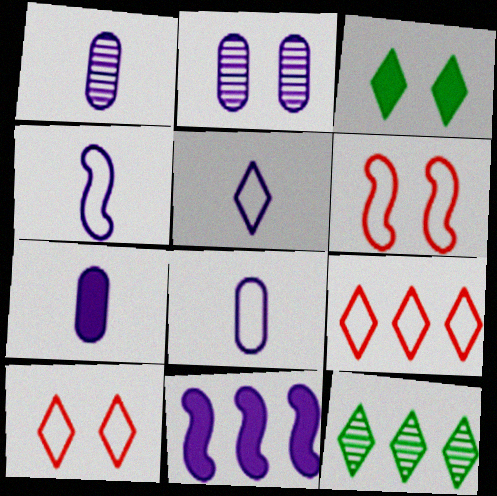[[1, 7, 8], 
[2, 3, 6], 
[2, 5, 11], 
[4, 5, 8], 
[6, 7, 12]]